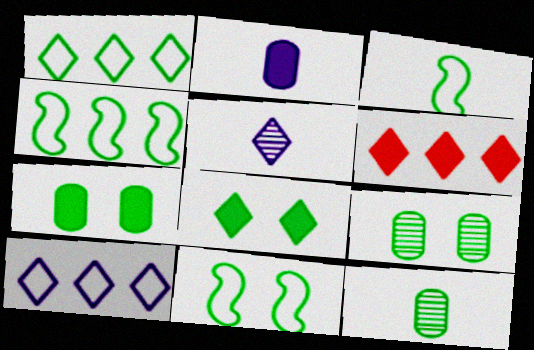[[3, 4, 11], 
[4, 8, 12], 
[8, 9, 11]]